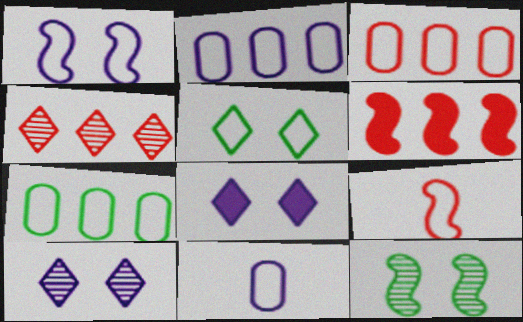[[2, 3, 7], 
[2, 5, 9], 
[3, 4, 6]]